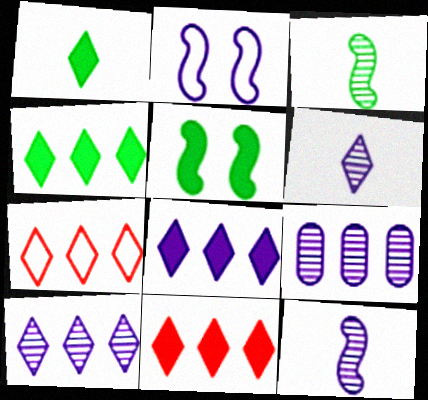[[4, 7, 10], 
[4, 8, 11]]